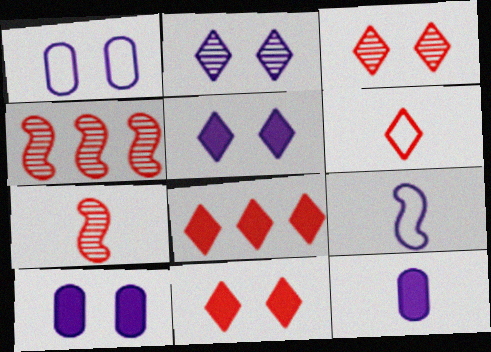[[3, 6, 8]]